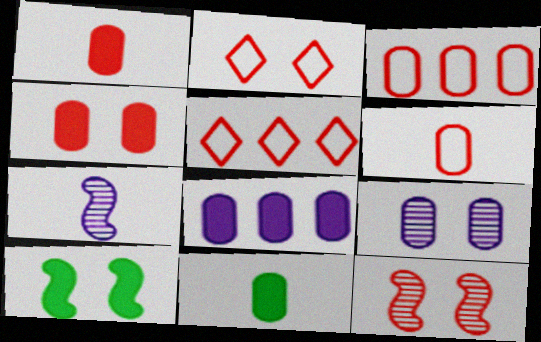[[1, 5, 12], 
[2, 4, 12], 
[2, 9, 10], 
[3, 9, 11], 
[4, 8, 11]]